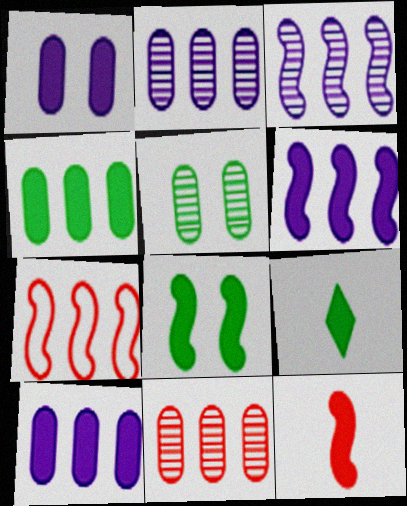[[4, 8, 9], 
[6, 8, 12]]